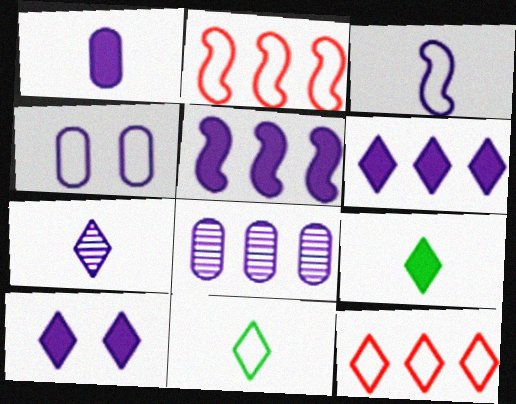[[1, 3, 7], 
[1, 4, 8], 
[1, 5, 10], 
[2, 4, 11], 
[3, 8, 10], 
[4, 5, 7]]